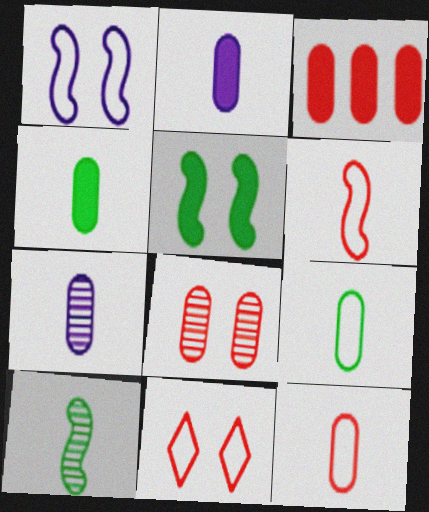[[3, 8, 12], 
[4, 7, 12]]